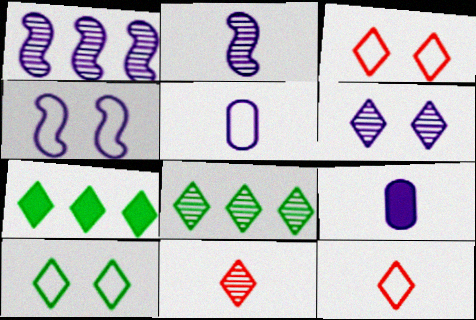[[6, 7, 12], 
[6, 8, 11]]